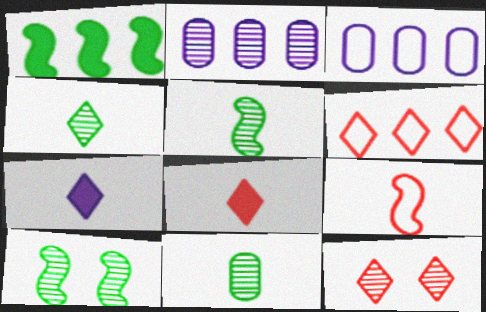[[1, 2, 6], 
[2, 5, 12], 
[3, 8, 10], 
[4, 5, 11], 
[6, 8, 12], 
[7, 9, 11]]